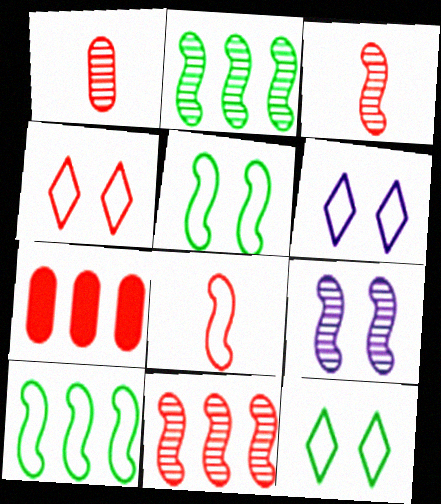[[2, 3, 9], 
[3, 4, 7], 
[4, 6, 12]]